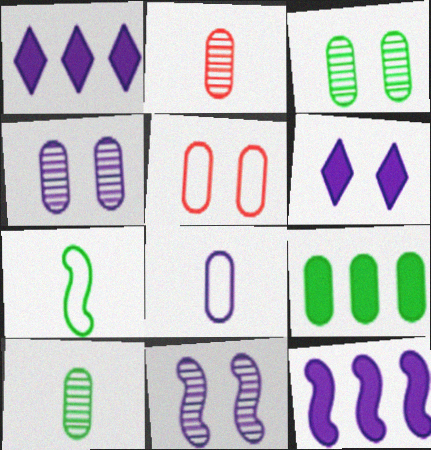[[1, 8, 11]]